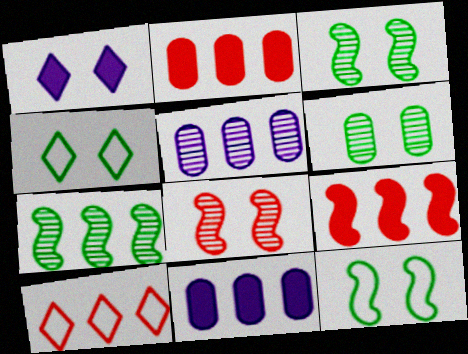[[7, 10, 11]]